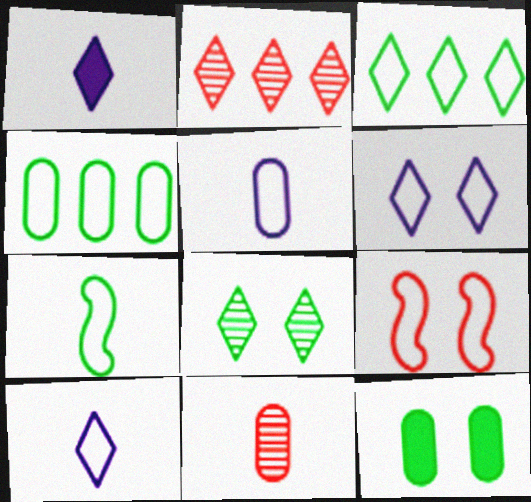[[1, 7, 11], 
[3, 5, 9], 
[4, 9, 10]]